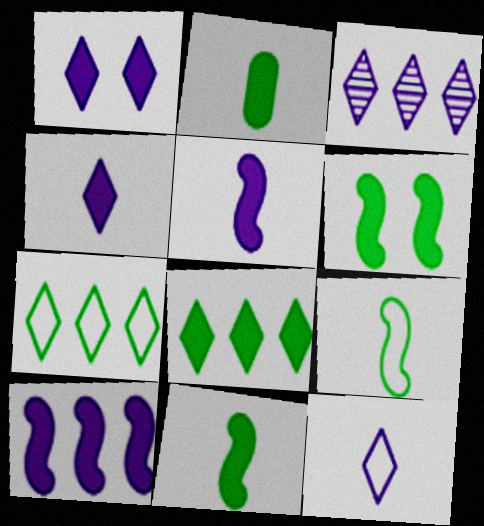[[1, 3, 12], 
[2, 6, 8]]